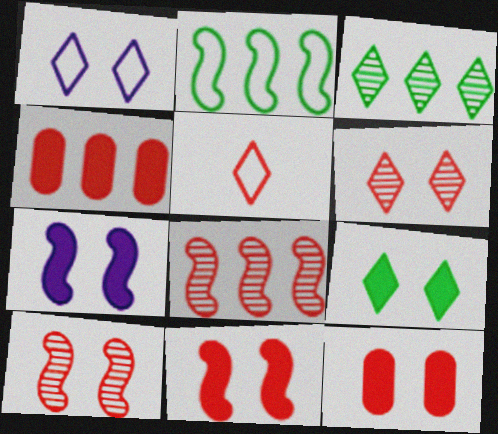[[1, 6, 9], 
[4, 5, 10], 
[5, 8, 12], 
[7, 9, 12]]